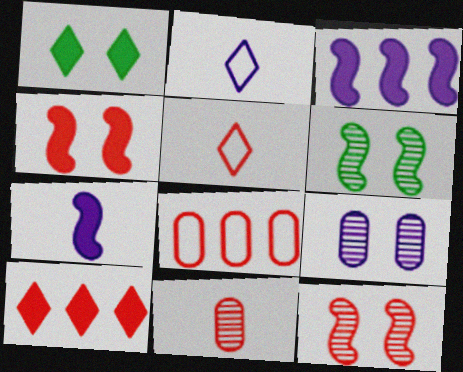[[2, 3, 9]]